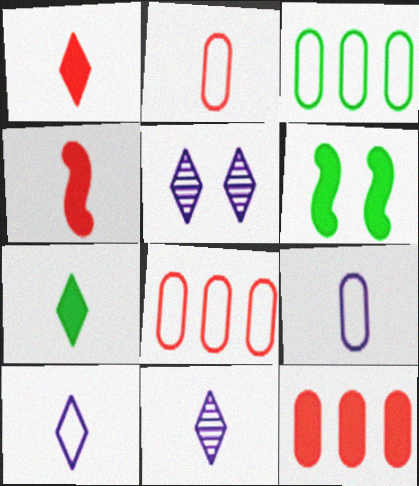[[3, 4, 5], 
[6, 8, 11]]